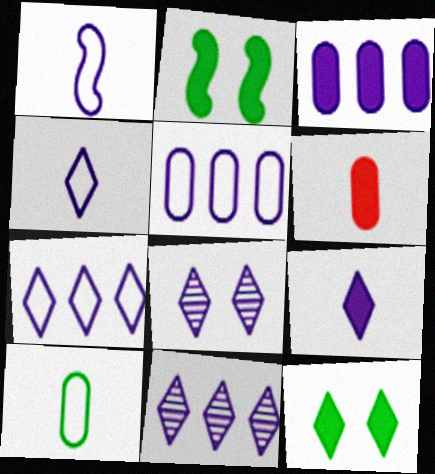[[1, 3, 8], 
[7, 8, 9]]